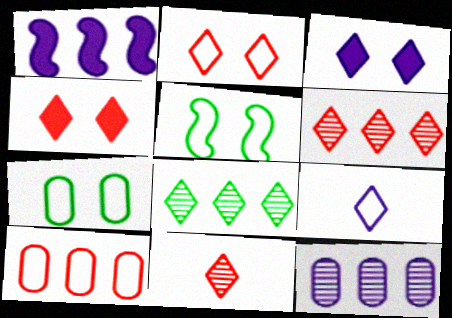[[1, 7, 11], 
[1, 8, 10], 
[4, 8, 9], 
[5, 9, 10]]